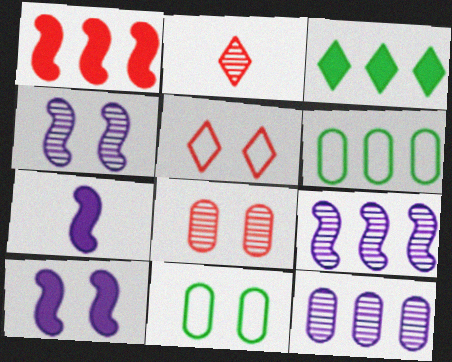[[2, 6, 10]]